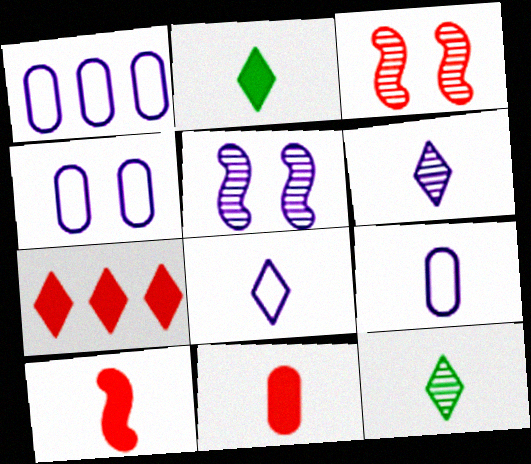[[1, 2, 3], 
[1, 4, 9], 
[9, 10, 12]]